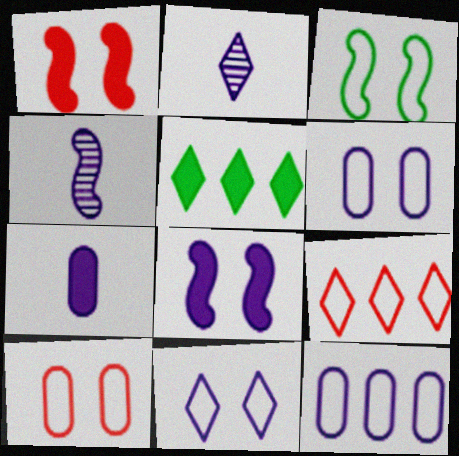[[1, 5, 7], 
[2, 8, 12], 
[3, 10, 11], 
[4, 5, 10]]